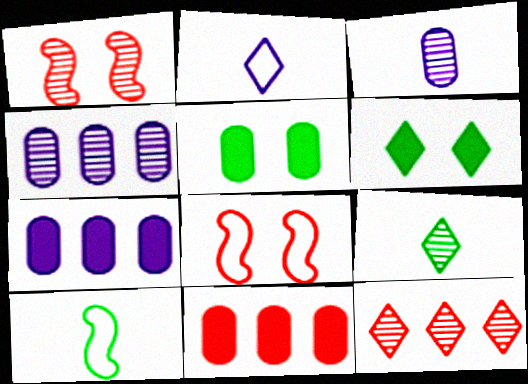[[1, 4, 9], 
[2, 6, 12], 
[7, 8, 9]]